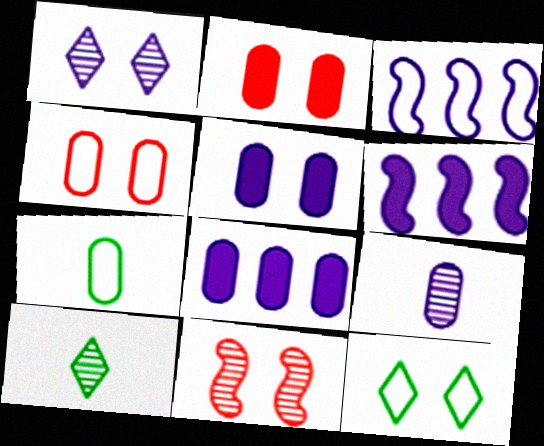[[2, 3, 10], 
[4, 6, 10], 
[5, 11, 12]]